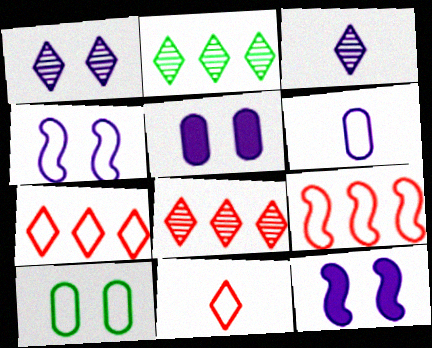[[1, 4, 5]]